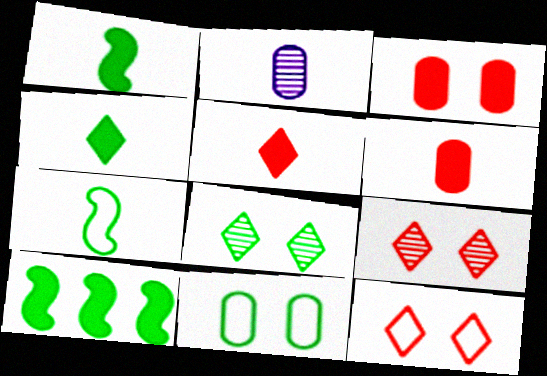[[2, 5, 7], 
[2, 10, 12]]